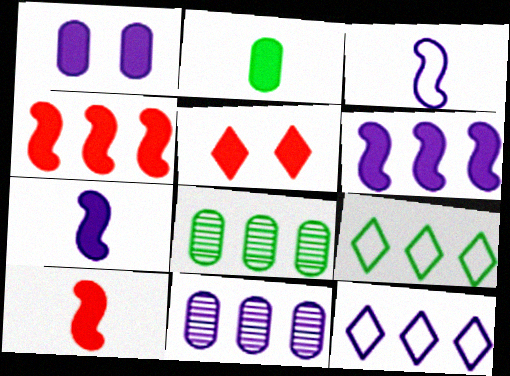[[2, 5, 6], 
[3, 5, 8], 
[4, 8, 12], 
[4, 9, 11], 
[6, 11, 12]]